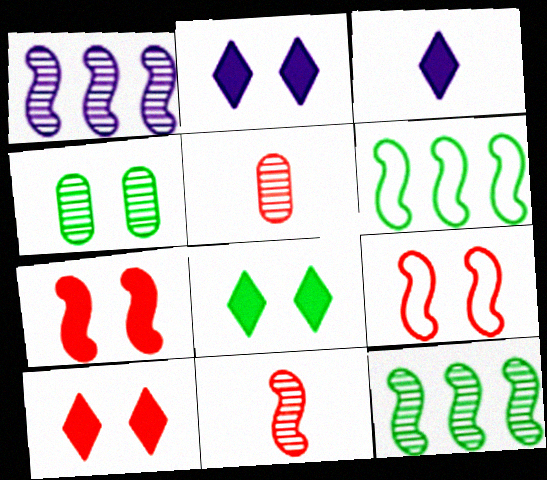[[2, 4, 9], 
[2, 5, 6], 
[2, 8, 10]]